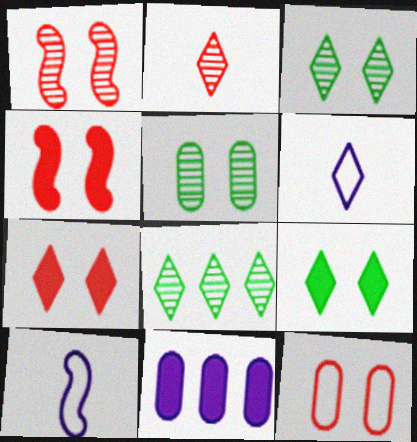[[1, 7, 12], 
[6, 7, 8]]